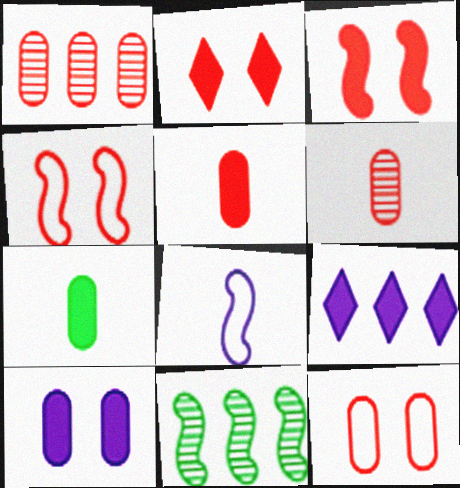[[1, 5, 12], 
[3, 7, 9], 
[3, 8, 11]]